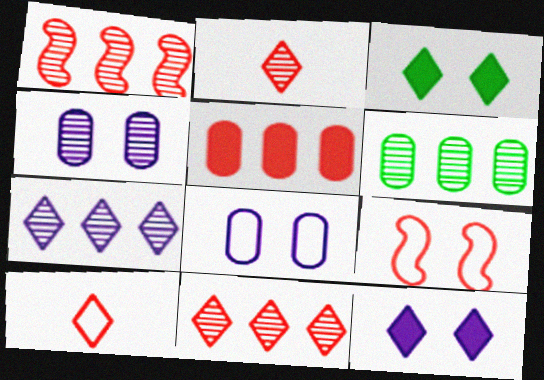[[1, 6, 7], 
[2, 5, 9], 
[3, 4, 9], 
[3, 7, 10]]